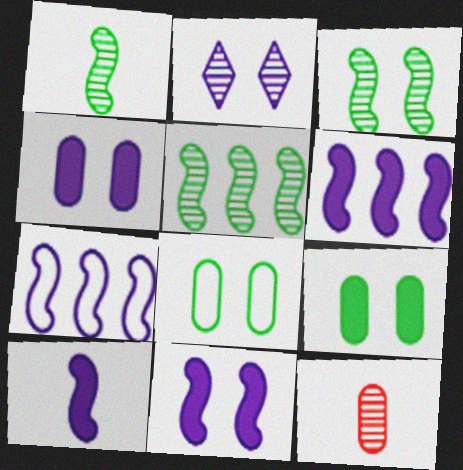[[1, 3, 5], 
[2, 5, 12], 
[6, 10, 11]]